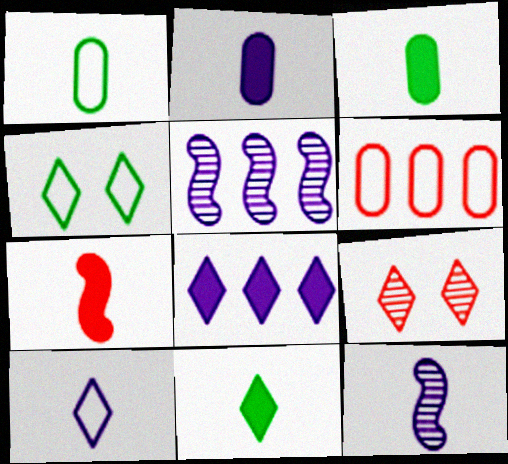[[2, 7, 11], 
[2, 10, 12], 
[6, 7, 9]]